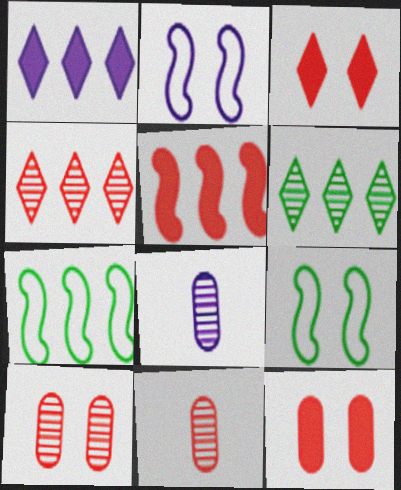[[1, 2, 8], 
[1, 9, 11], 
[3, 7, 8]]